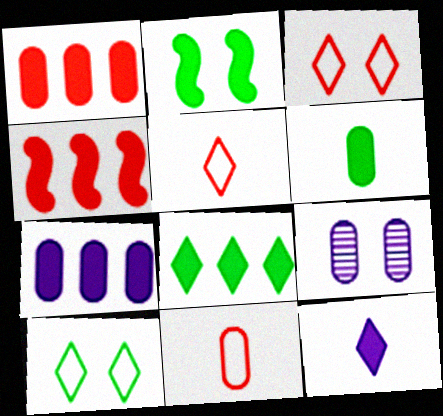[[1, 2, 12], 
[2, 3, 9], 
[2, 6, 8], 
[4, 7, 8]]